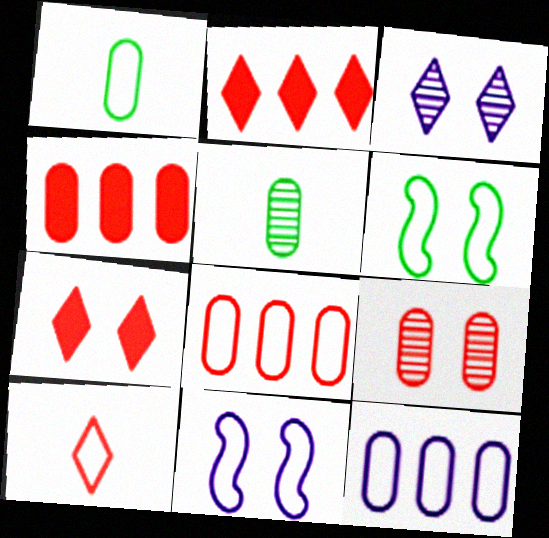[[2, 5, 11], 
[6, 10, 12]]